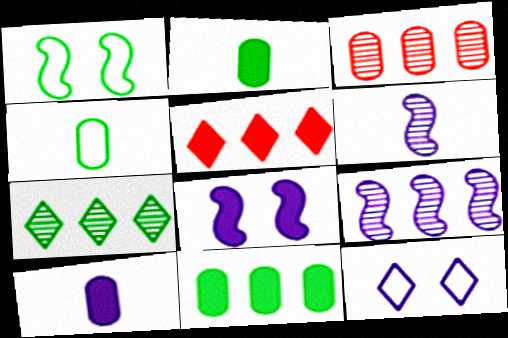[[1, 2, 7], 
[2, 5, 8], 
[3, 7, 9], 
[9, 10, 12]]